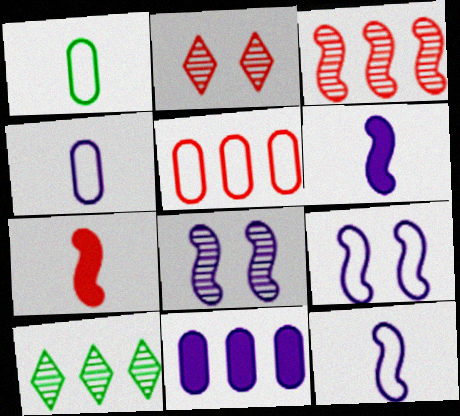[[2, 5, 7]]